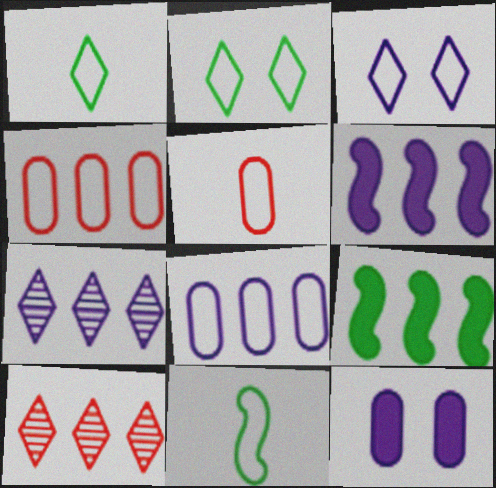[[3, 4, 11], 
[4, 7, 9], 
[6, 7, 8], 
[8, 9, 10], 
[10, 11, 12]]